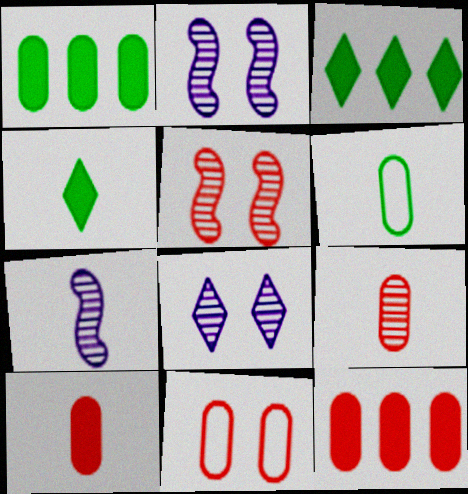[[3, 7, 11], 
[9, 11, 12]]